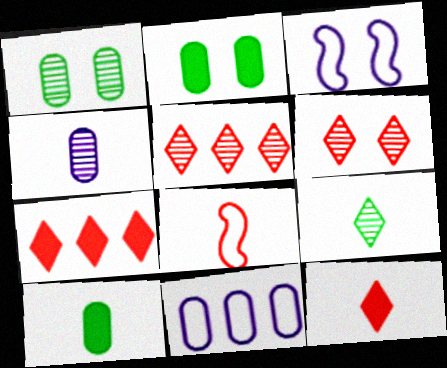[[2, 3, 6], 
[3, 5, 10]]